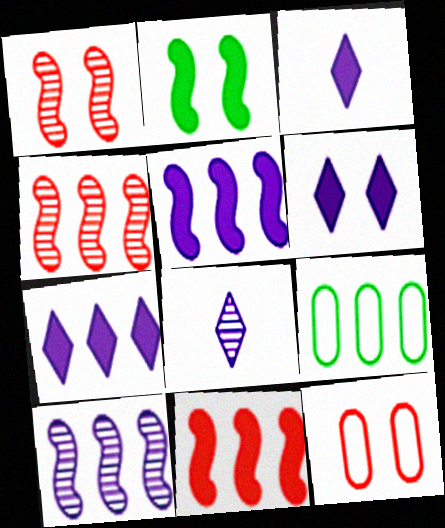[[1, 3, 9], 
[3, 6, 7], 
[4, 7, 9]]